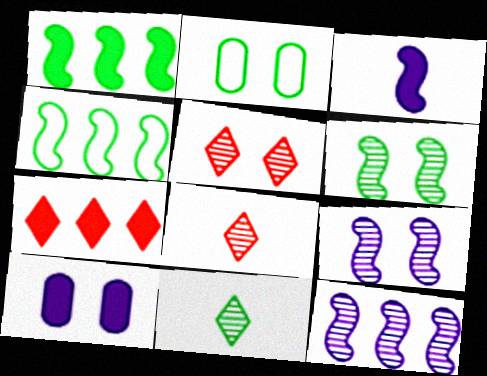[[1, 2, 11], 
[4, 8, 10]]